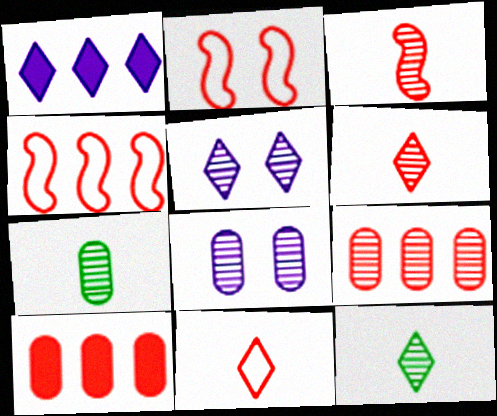[[1, 2, 7], 
[2, 6, 10], 
[7, 8, 9]]